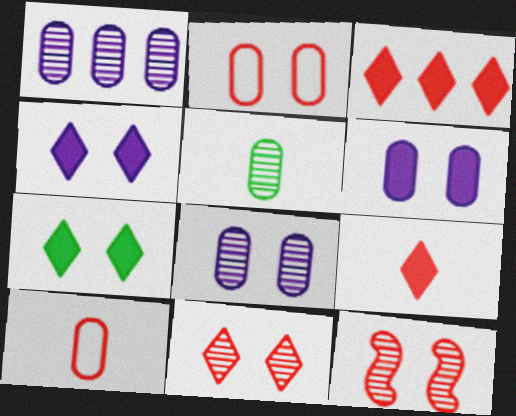[[3, 10, 12]]